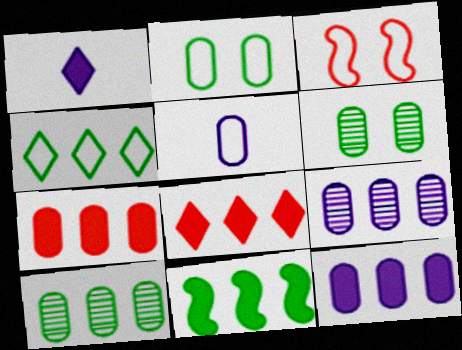[[1, 3, 10], 
[3, 4, 5], 
[4, 10, 11], 
[5, 6, 7], 
[8, 11, 12]]